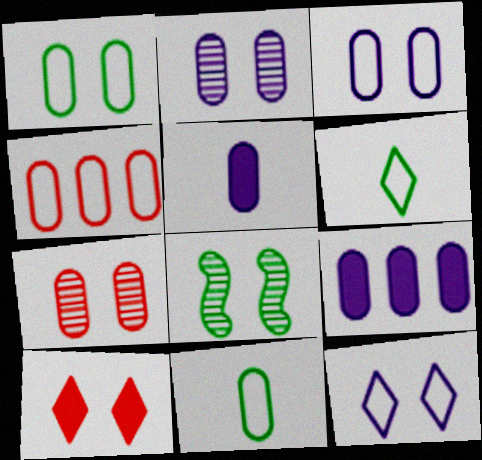[[3, 4, 11], 
[3, 8, 10], 
[7, 9, 11]]